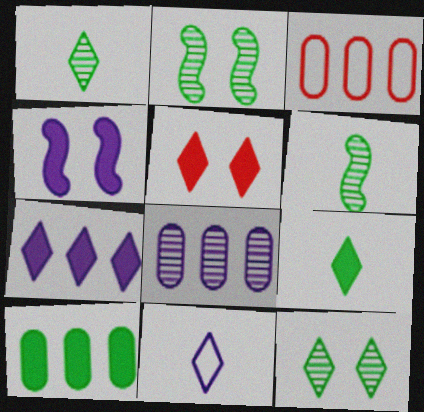[[1, 3, 4], 
[3, 8, 10], 
[4, 8, 11], 
[5, 7, 9]]